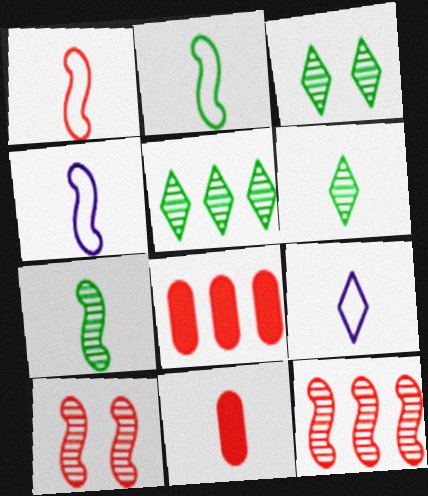[[1, 2, 4], 
[3, 4, 8], 
[3, 5, 6], 
[4, 6, 11], 
[7, 9, 11]]